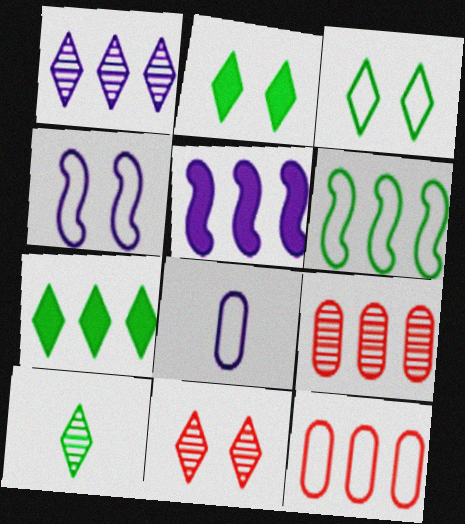[[1, 10, 11], 
[3, 7, 10]]